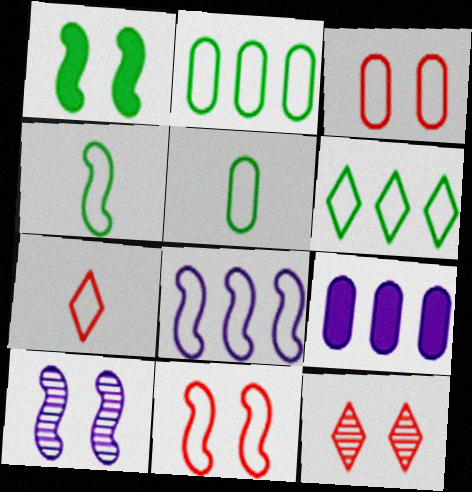[[1, 10, 11], 
[4, 8, 11], 
[4, 9, 12]]